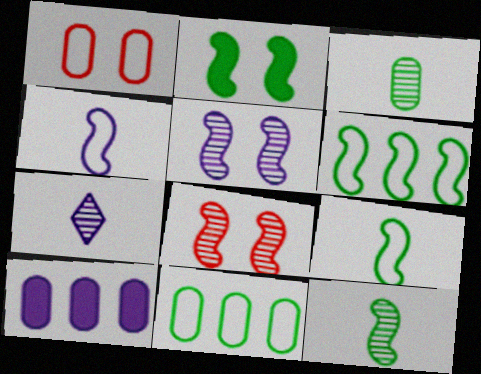[[1, 3, 10], 
[2, 6, 12]]